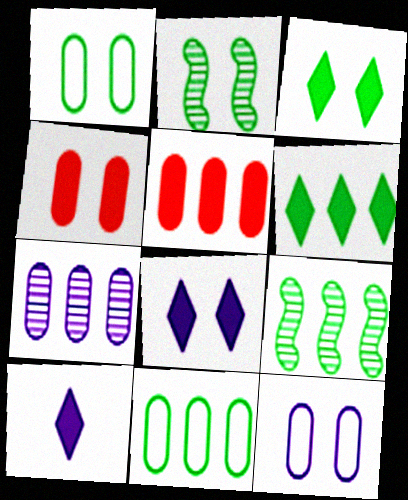[[1, 2, 3], 
[5, 7, 11], 
[6, 9, 11]]